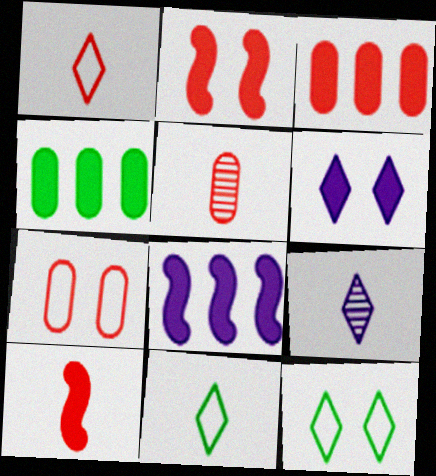[[1, 5, 10], 
[3, 5, 7], 
[4, 6, 10], 
[5, 8, 12]]